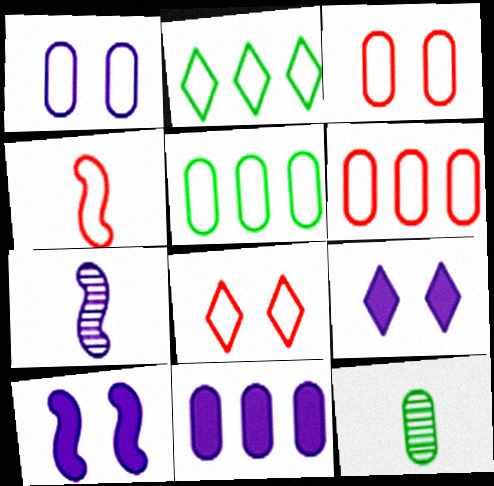[[1, 2, 4], 
[3, 11, 12], 
[4, 6, 8]]